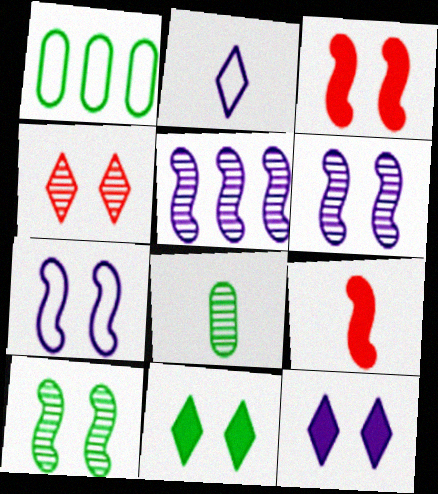[[2, 8, 9], 
[3, 7, 10], 
[4, 5, 8]]